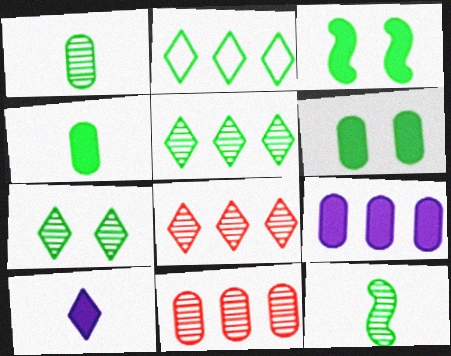[[1, 2, 3], 
[2, 6, 12]]